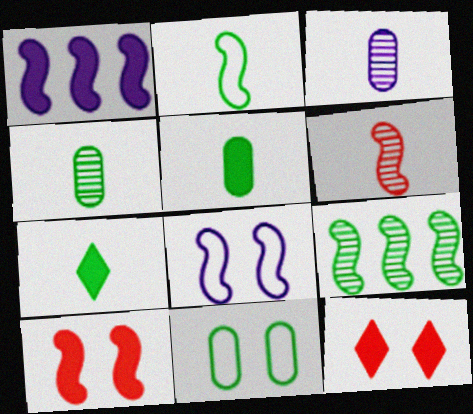[[1, 5, 12], 
[2, 4, 7], 
[7, 9, 11]]